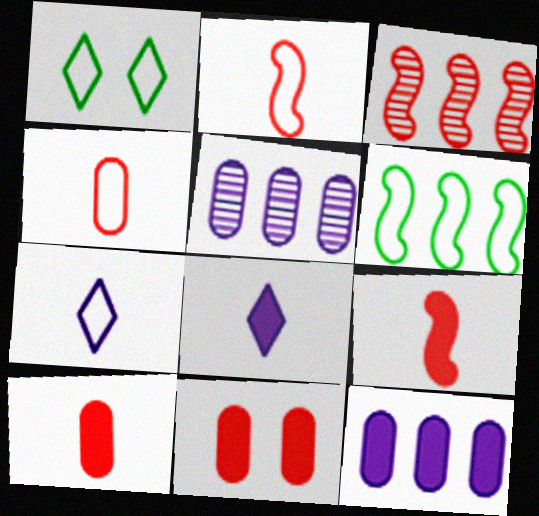[[1, 5, 9]]